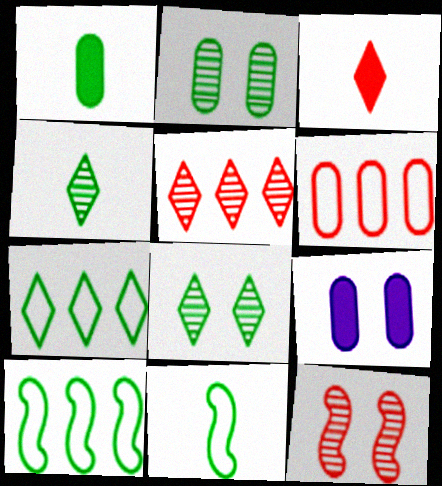[[1, 4, 11], 
[1, 8, 10], 
[3, 6, 12], 
[5, 9, 11]]